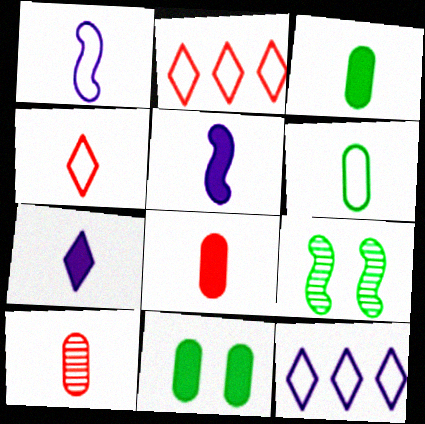[[1, 4, 6], 
[8, 9, 12]]